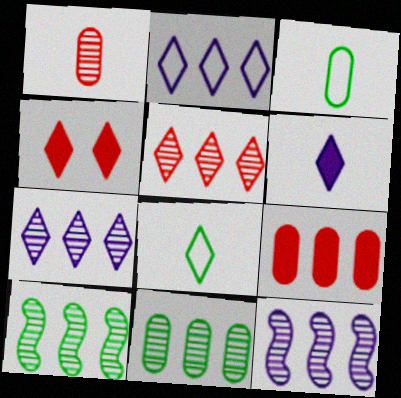[[2, 9, 10], 
[3, 4, 12], 
[4, 7, 8], 
[5, 11, 12]]